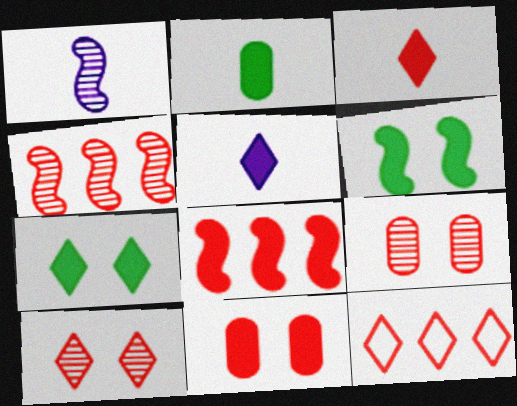[[3, 8, 11], 
[3, 10, 12]]